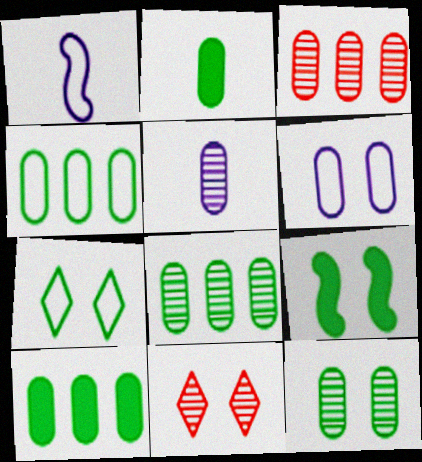[[1, 10, 11], 
[2, 3, 6], 
[2, 4, 12], 
[3, 5, 12], 
[4, 8, 10], 
[6, 9, 11], 
[7, 9, 12]]